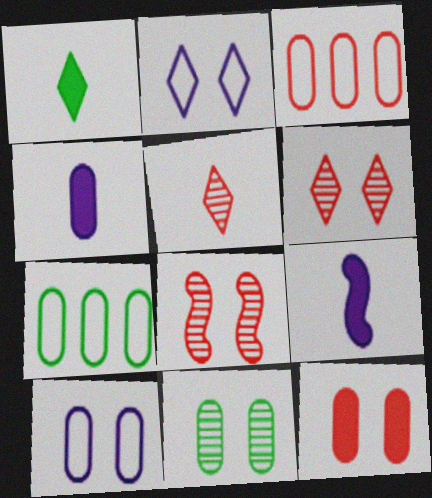[[3, 4, 11], 
[6, 7, 9], 
[10, 11, 12]]